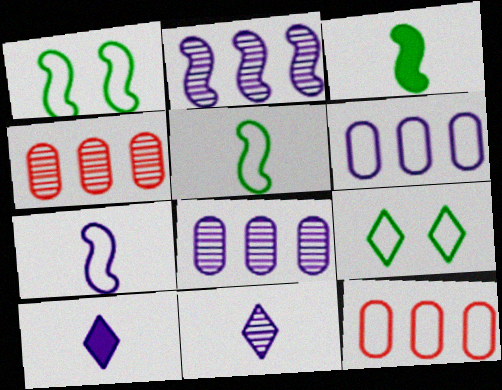[[1, 4, 10], 
[7, 9, 12]]